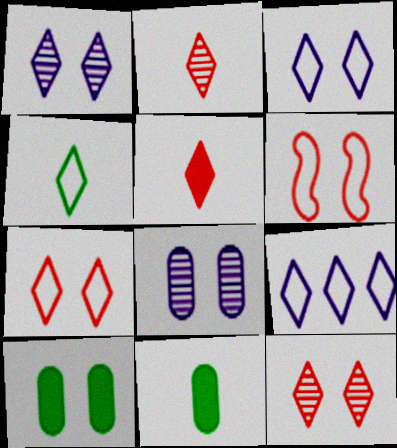[[1, 6, 10], 
[4, 7, 9]]